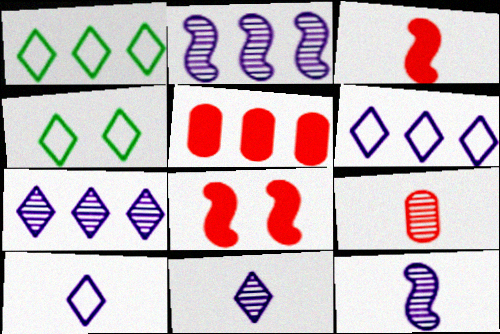[[1, 2, 5], 
[4, 5, 12]]